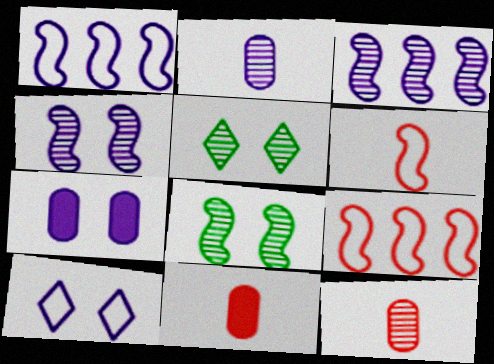[[1, 5, 11], 
[3, 5, 12], 
[4, 7, 10]]